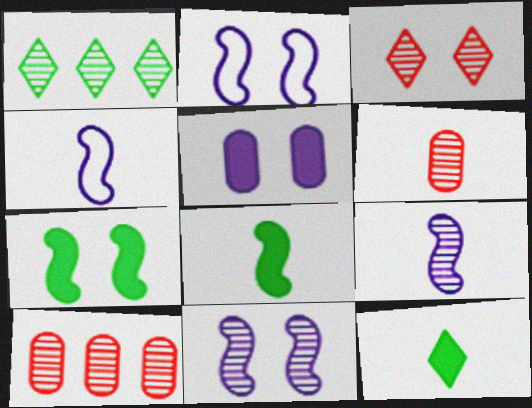[[1, 6, 11], 
[2, 10, 12], 
[4, 6, 12]]